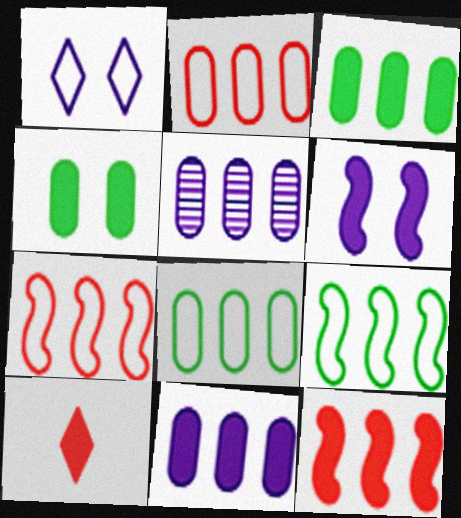[[2, 3, 5], 
[3, 6, 10]]